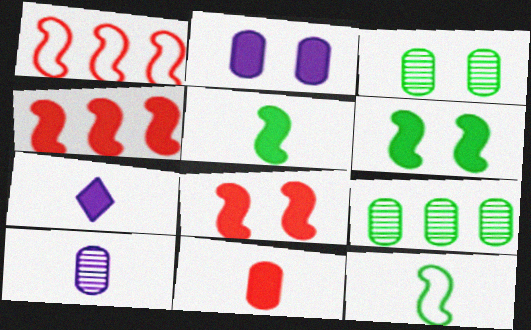[[1, 3, 7], 
[5, 7, 11]]